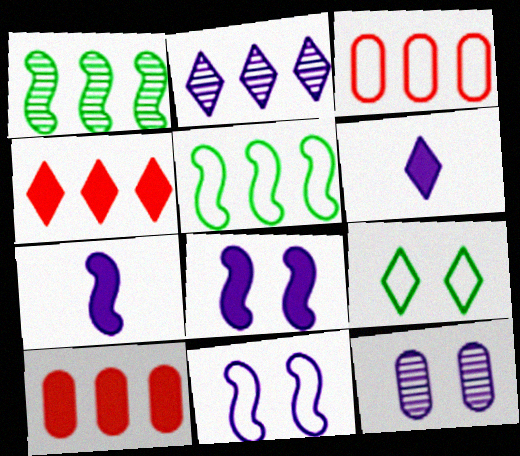[[2, 5, 10]]